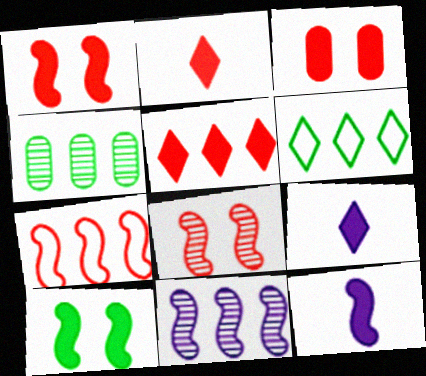[]